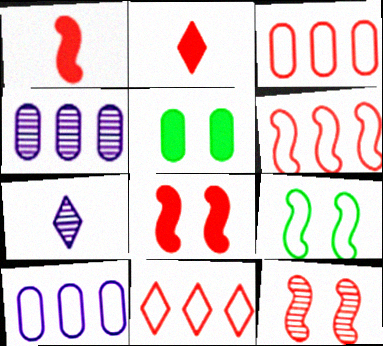[[1, 6, 12], 
[2, 3, 12], 
[2, 4, 9], 
[3, 6, 11], 
[5, 6, 7]]